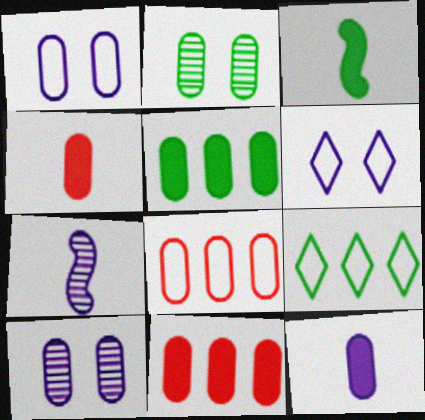[[2, 3, 9], 
[2, 8, 12]]